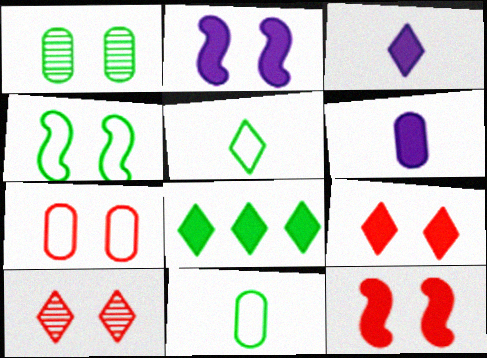[[3, 8, 9], 
[6, 8, 12], 
[7, 10, 12]]